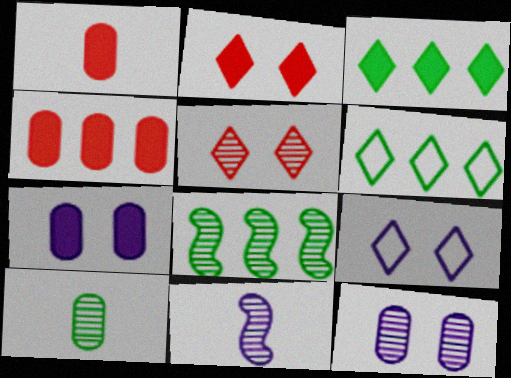[[1, 8, 9]]